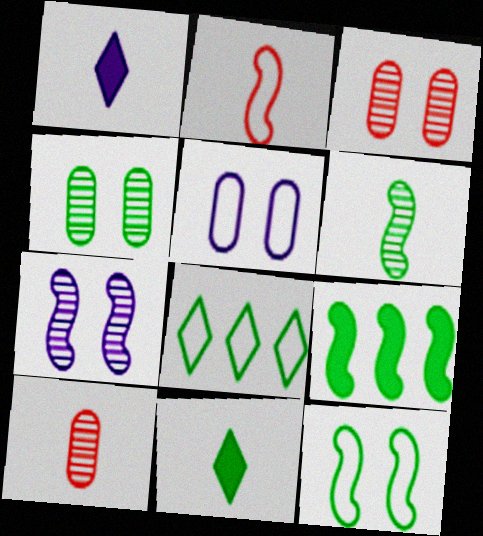[[2, 5, 8], 
[2, 7, 9], 
[6, 9, 12]]